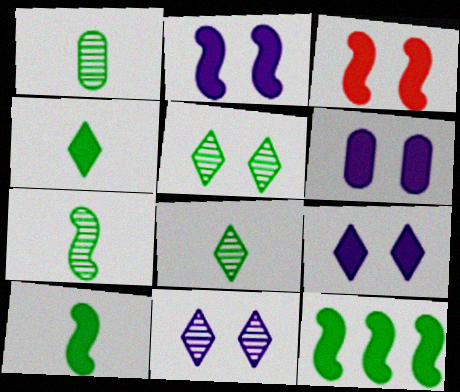[[1, 7, 8], 
[2, 6, 9]]